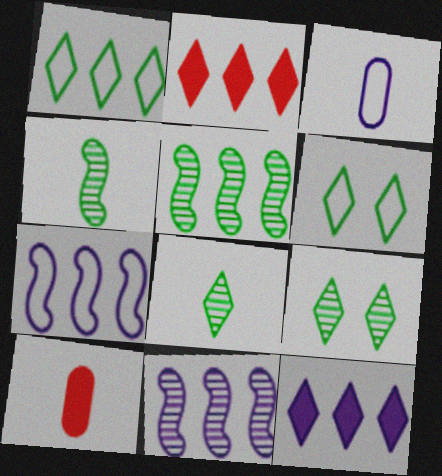[[6, 10, 11], 
[7, 9, 10]]